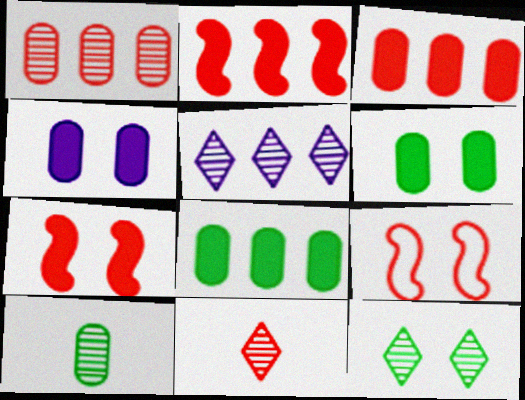[[3, 9, 11], 
[4, 9, 12], 
[5, 11, 12]]